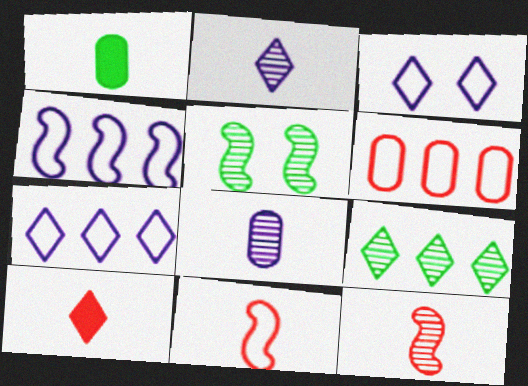[[1, 2, 11], 
[3, 9, 10]]